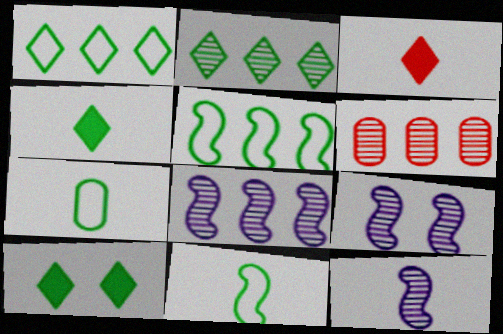[[2, 6, 8], 
[3, 7, 12], 
[8, 9, 12]]